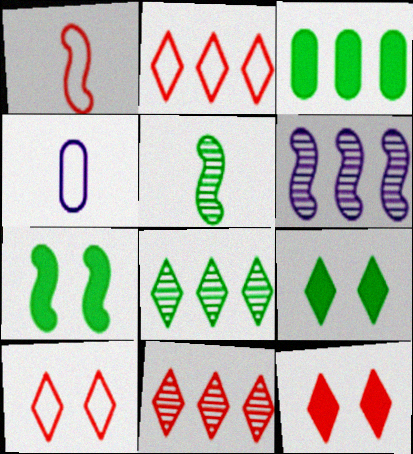[[1, 6, 7], 
[2, 3, 6], 
[4, 7, 11]]